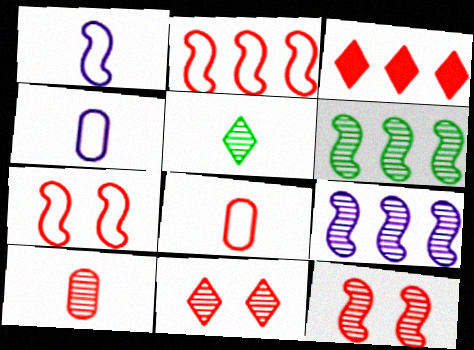[[3, 7, 10], 
[3, 8, 12]]